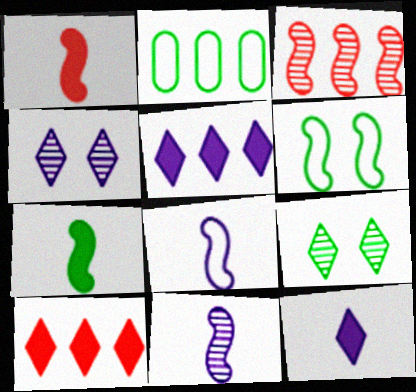[[1, 2, 4], 
[2, 3, 5], 
[2, 7, 9]]